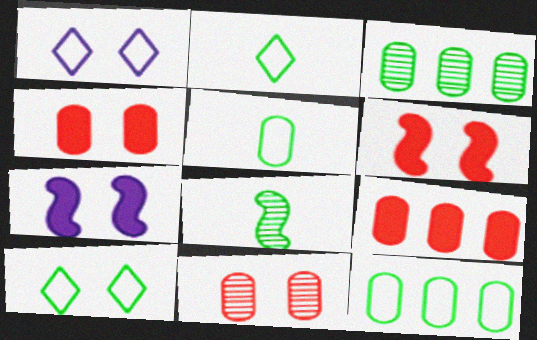[[1, 8, 9], 
[7, 10, 11]]